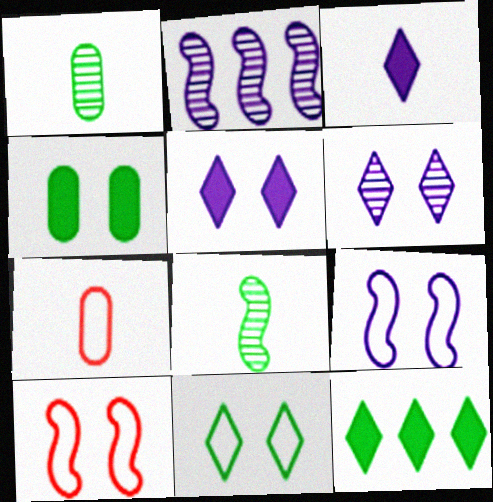[[3, 7, 8], 
[4, 6, 10]]